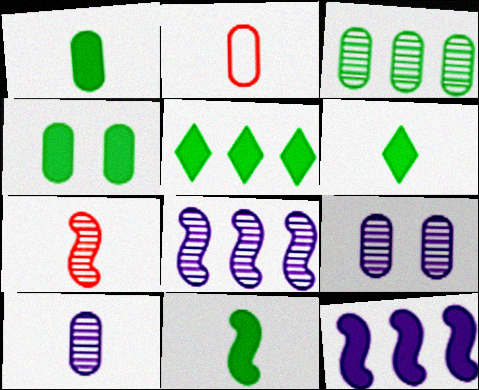[[1, 2, 10], 
[1, 6, 11], 
[4, 5, 11]]